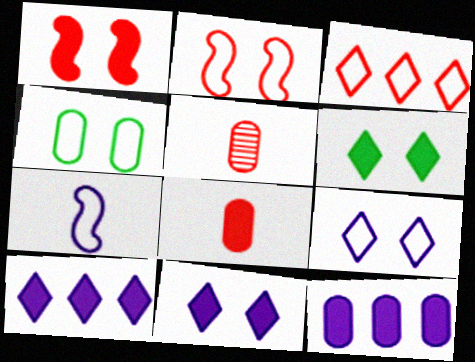[[1, 3, 5], 
[2, 4, 9], 
[3, 4, 7], 
[4, 5, 12]]